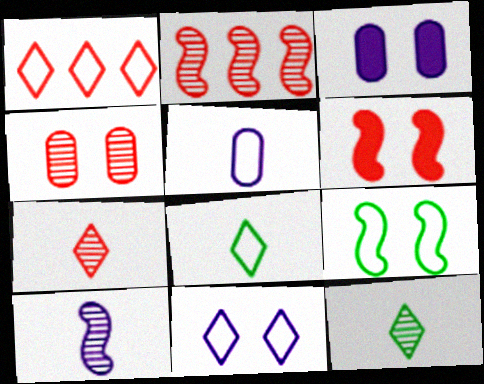[[1, 5, 9], 
[1, 8, 11], 
[2, 3, 8], 
[2, 4, 7]]